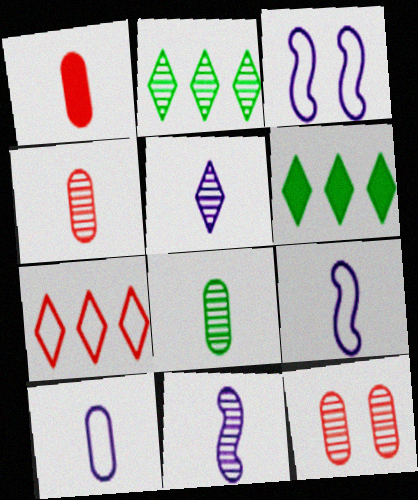[[1, 2, 3], 
[1, 8, 10], 
[2, 11, 12], 
[3, 4, 6], 
[6, 9, 12]]